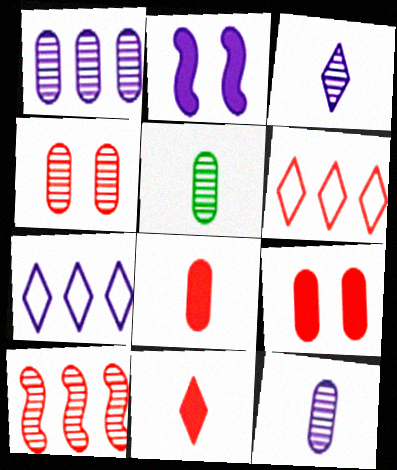[[1, 4, 5], 
[2, 5, 6], 
[2, 7, 12]]